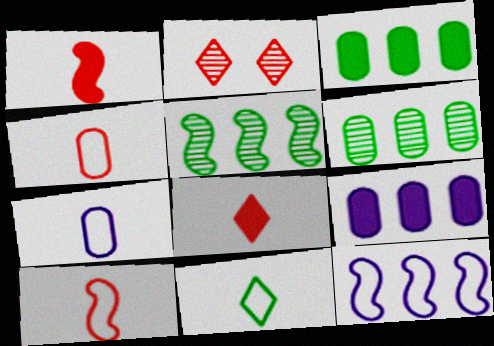[[7, 10, 11]]